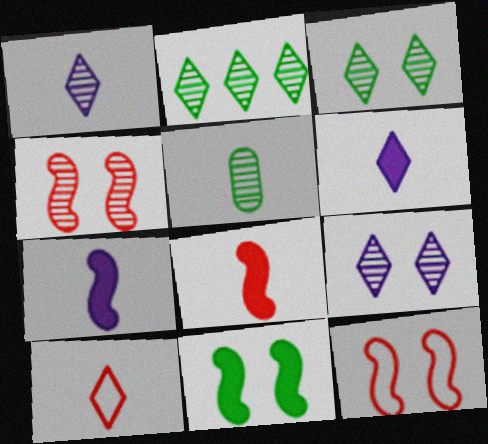[[5, 7, 10]]